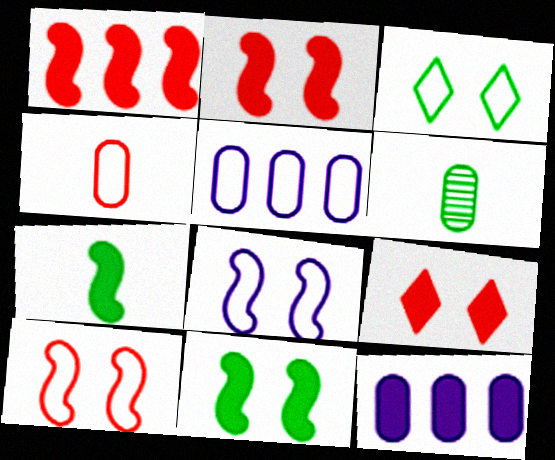[[7, 9, 12]]